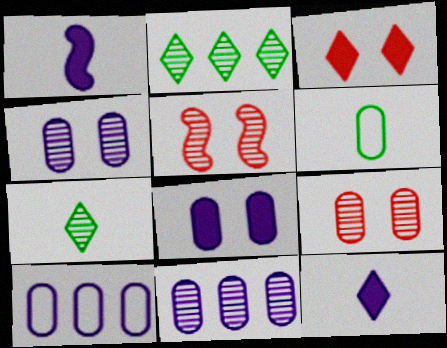[[5, 7, 11]]